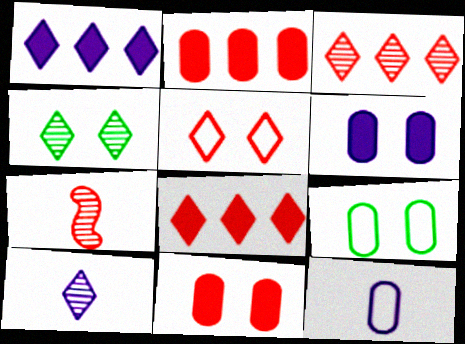[[1, 7, 9], 
[2, 5, 7], 
[3, 4, 10]]